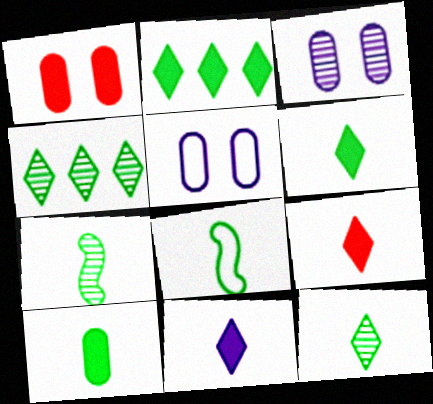[[6, 9, 11], 
[8, 10, 12]]